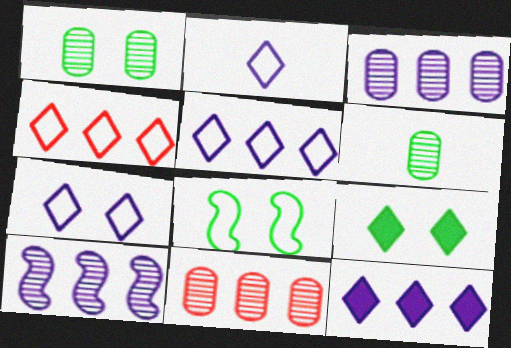[[1, 8, 9], 
[2, 5, 7]]